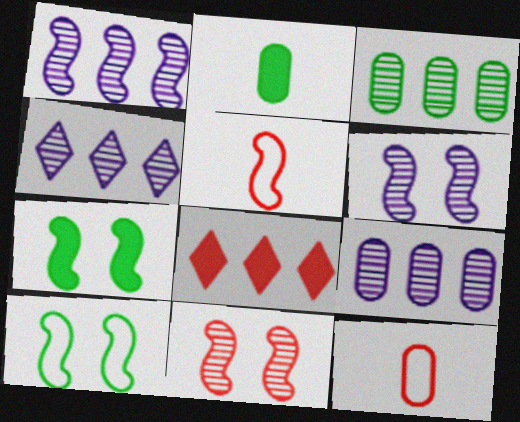[[1, 4, 9], 
[1, 5, 7], 
[4, 7, 12], 
[8, 11, 12]]